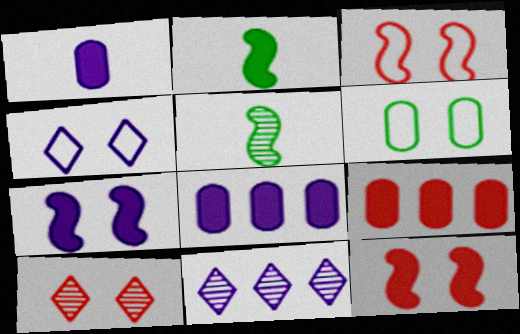[[3, 4, 6], 
[4, 5, 9], 
[6, 7, 10]]